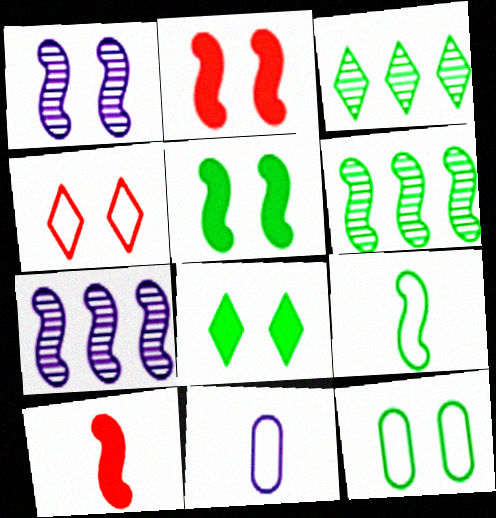[[2, 3, 11], 
[2, 7, 9], 
[5, 6, 9]]